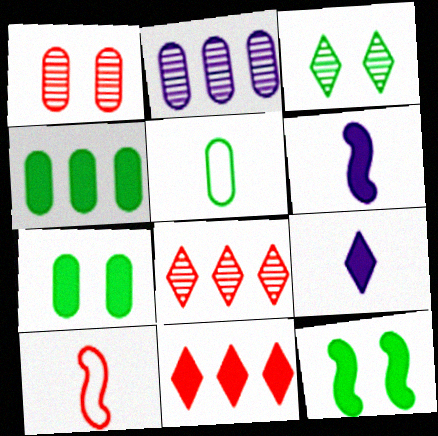[[1, 10, 11], 
[6, 7, 11]]